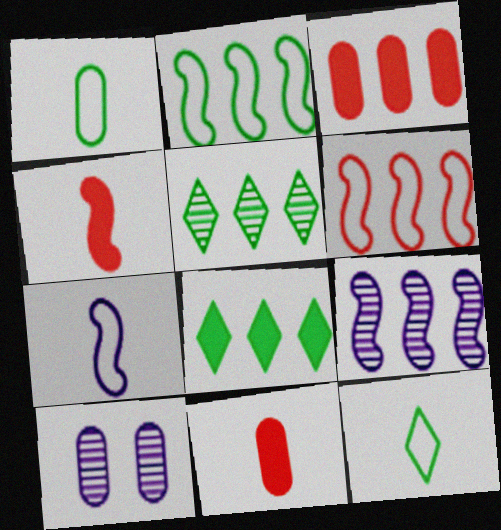[[1, 3, 10]]